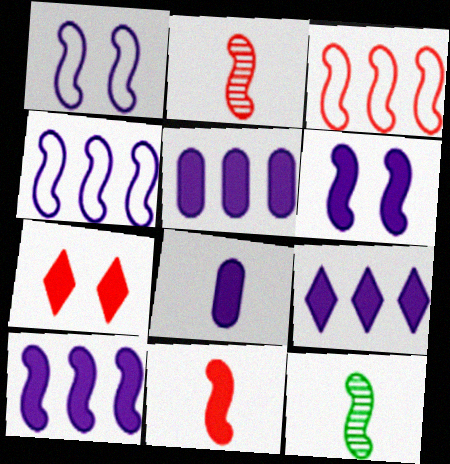[[3, 6, 12], 
[5, 9, 10], 
[6, 8, 9]]